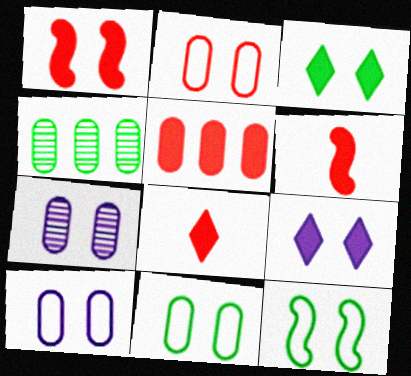[[1, 5, 8], 
[2, 10, 11]]